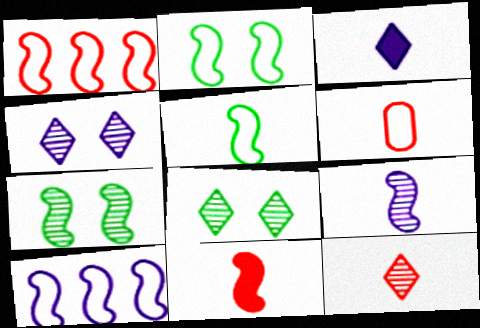[[5, 9, 11], 
[6, 11, 12], 
[7, 10, 11]]